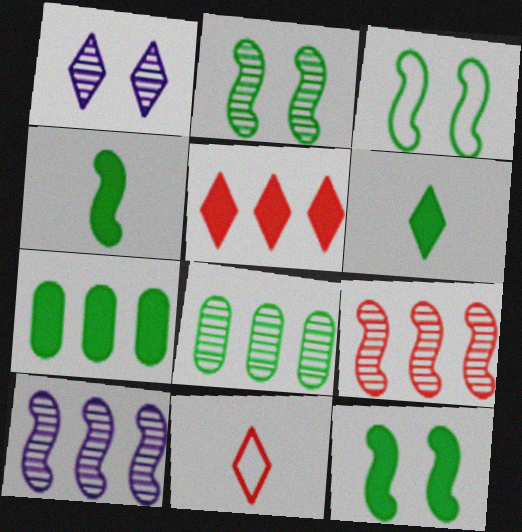[[2, 3, 12], 
[3, 6, 8], 
[6, 7, 12]]